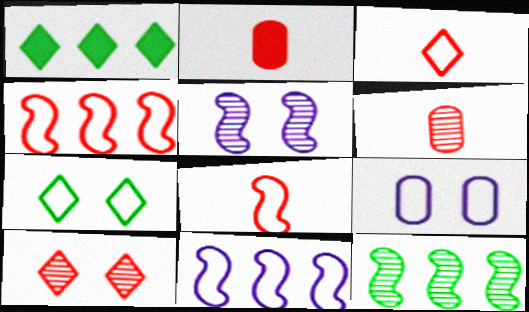[[2, 4, 10]]